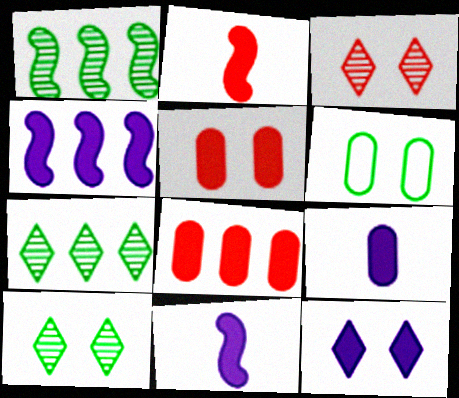[[4, 9, 12]]